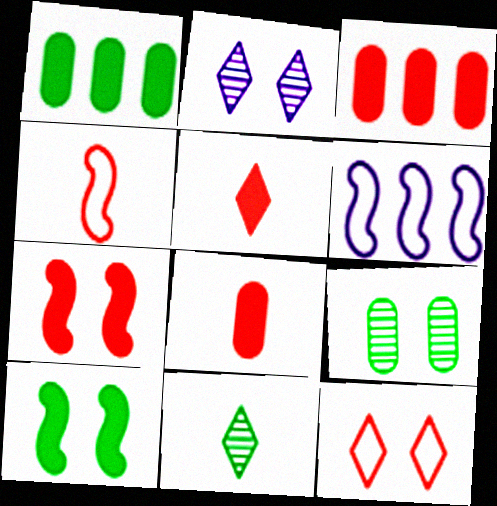[[1, 2, 4], 
[3, 5, 7], 
[5, 6, 9]]